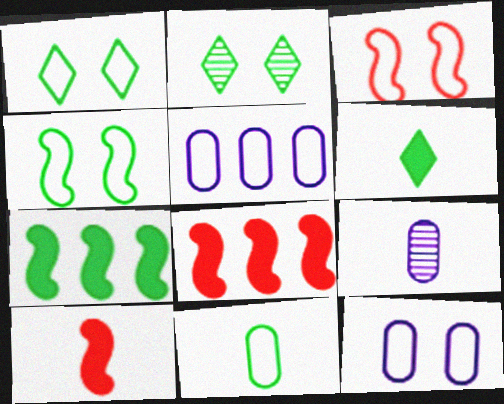[[1, 3, 12], 
[1, 8, 9], 
[2, 5, 10], 
[2, 7, 11]]